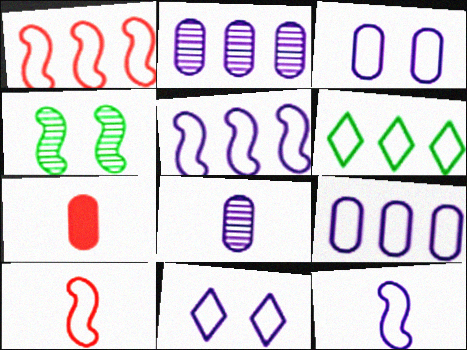[[1, 6, 9], 
[3, 6, 10], 
[9, 11, 12]]